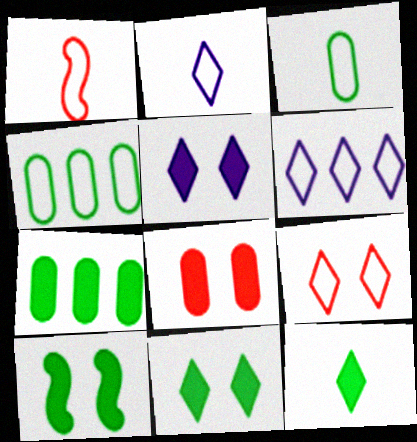[[1, 2, 3], 
[5, 8, 10], 
[7, 10, 12]]